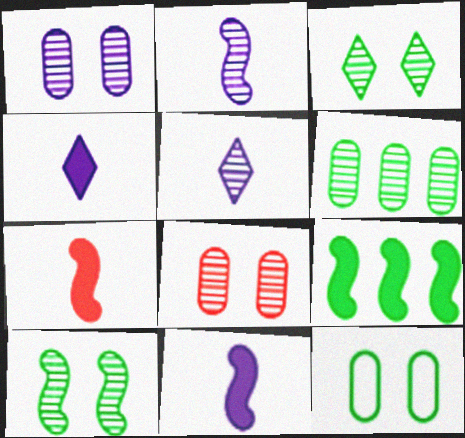[]